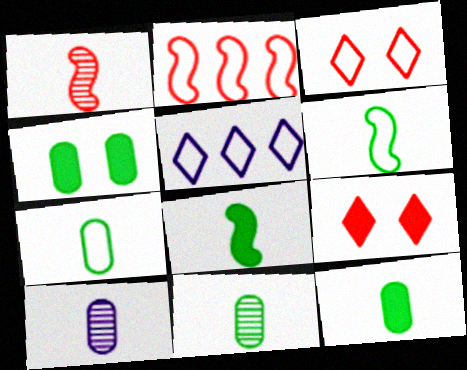[[1, 4, 5], 
[7, 11, 12]]